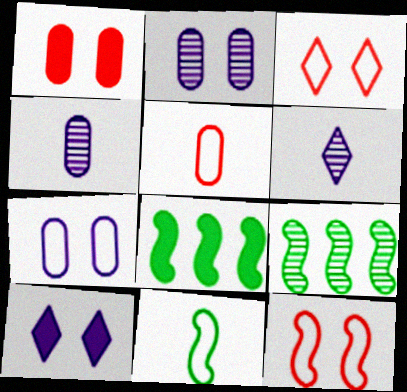[[3, 4, 8], 
[5, 9, 10]]